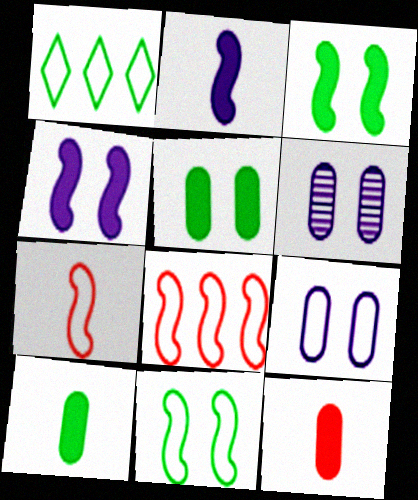[[1, 7, 9]]